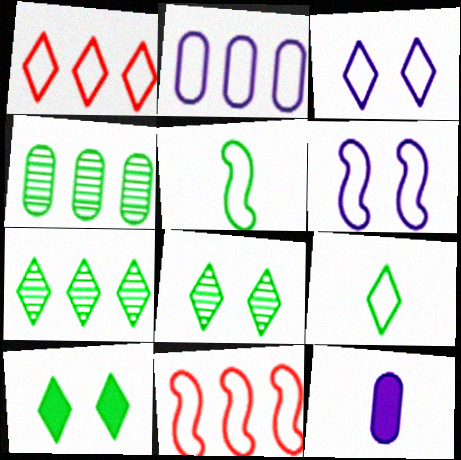[[1, 3, 9], 
[4, 5, 10], 
[5, 6, 11], 
[7, 9, 10], 
[8, 11, 12]]